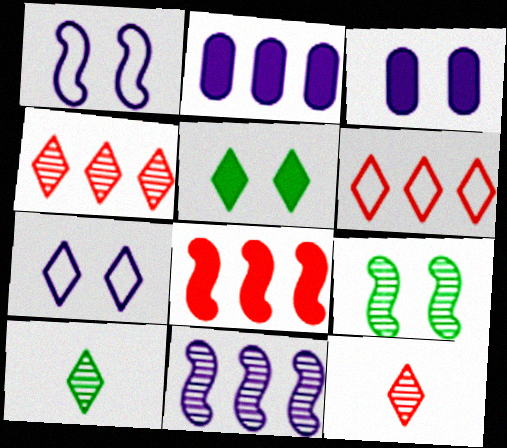[]